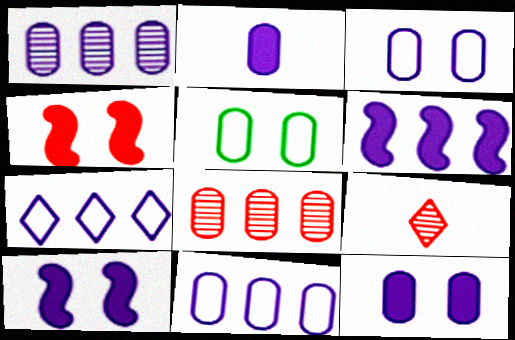[[1, 2, 3], 
[1, 6, 7], 
[2, 5, 8], 
[5, 6, 9]]